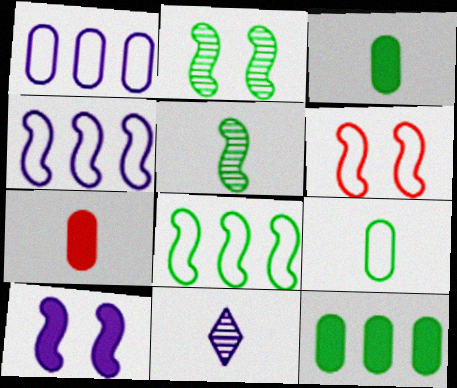[[1, 10, 11], 
[2, 6, 10], 
[6, 11, 12]]